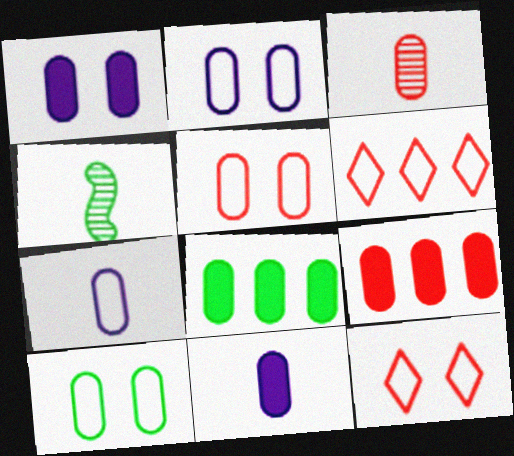[[1, 4, 6], 
[2, 3, 8], 
[2, 5, 10], 
[3, 5, 9]]